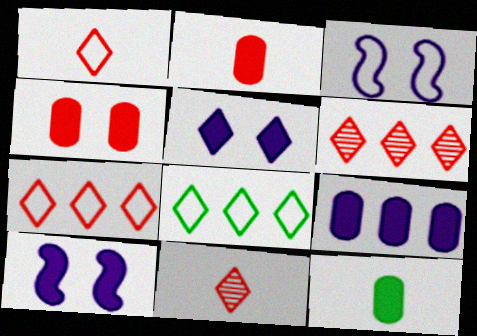[[3, 6, 12], 
[4, 9, 12], 
[5, 8, 11]]